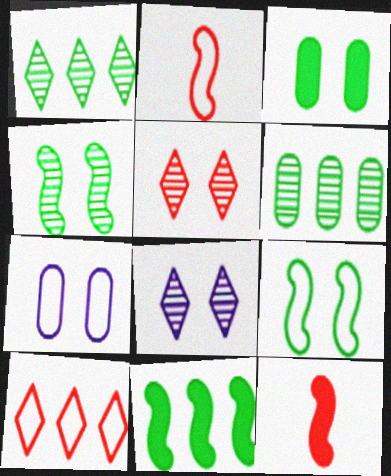[[1, 7, 12]]